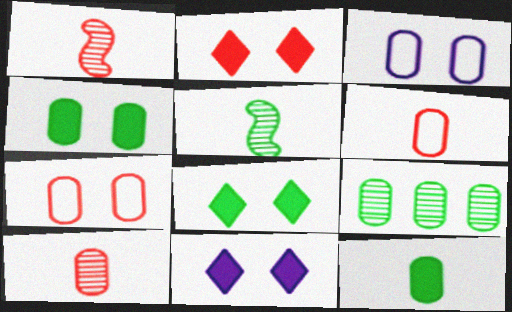[[2, 8, 11]]